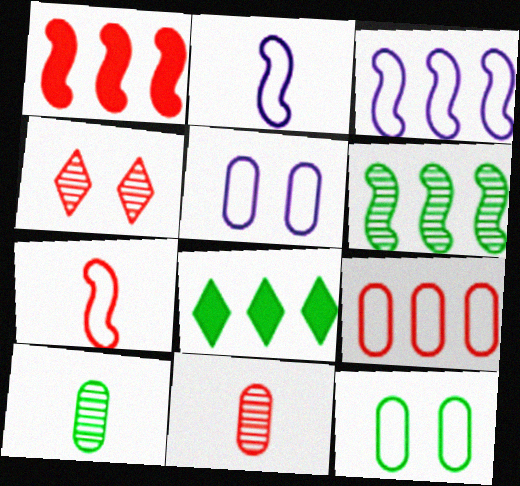[[1, 3, 6]]